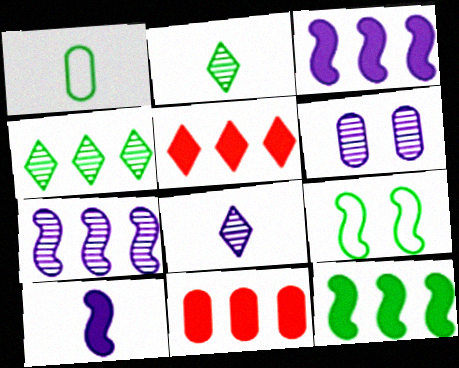[[1, 6, 11], 
[6, 7, 8], 
[8, 9, 11]]